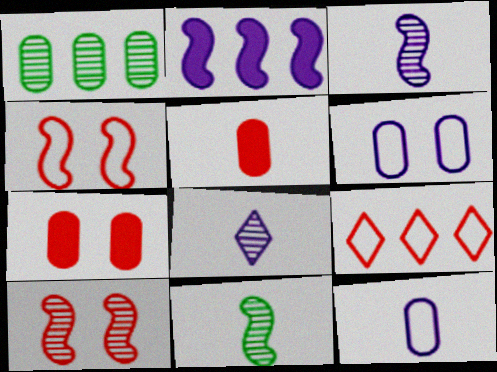[[1, 2, 9], 
[1, 5, 6], 
[1, 7, 12], 
[1, 8, 10], 
[2, 4, 11], 
[2, 6, 8], 
[5, 9, 10]]